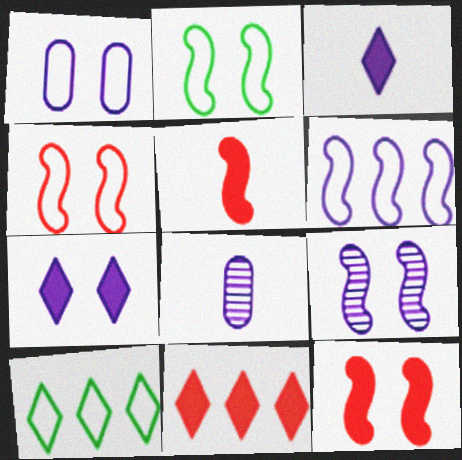[[1, 7, 9], 
[2, 8, 11], 
[2, 9, 12], 
[6, 7, 8], 
[8, 10, 12]]